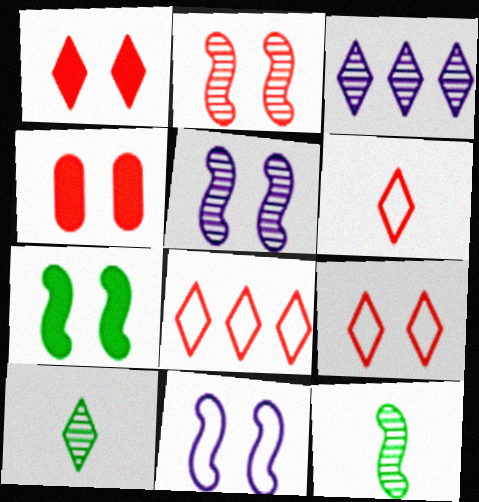[[2, 4, 9], 
[2, 7, 11], 
[6, 8, 9]]